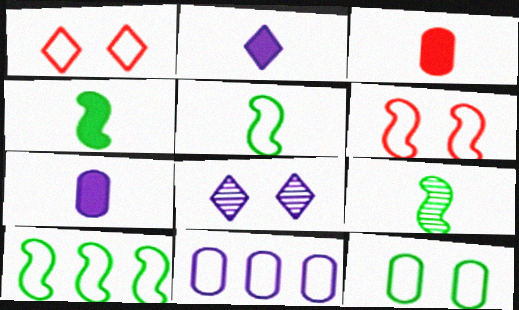[[1, 5, 11], 
[2, 3, 4], 
[3, 8, 10], 
[4, 5, 9]]